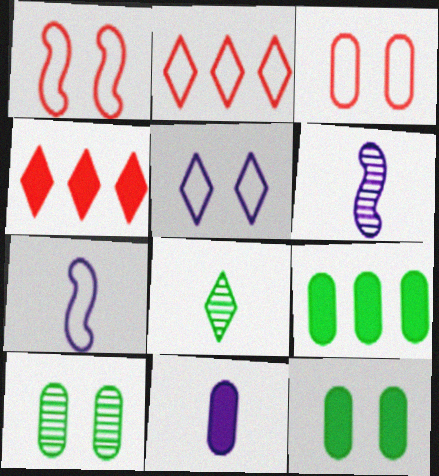[[2, 6, 12], 
[4, 5, 8], 
[4, 7, 10]]